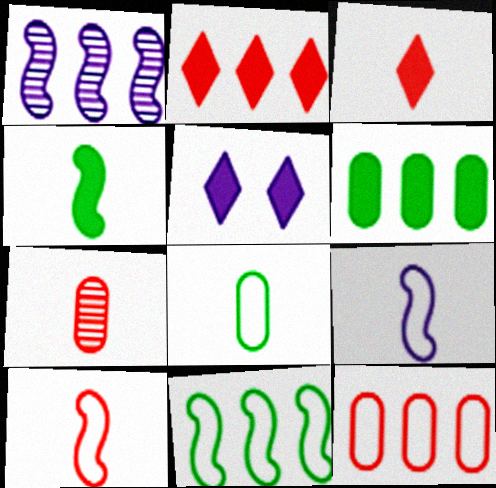[[3, 7, 10], 
[5, 7, 11]]